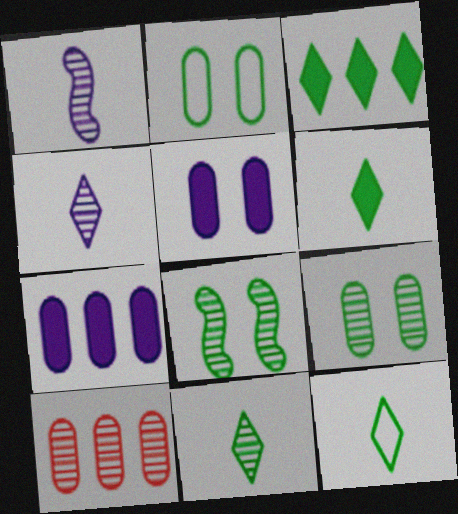[[4, 8, 10], 
[6, 11, 12]]